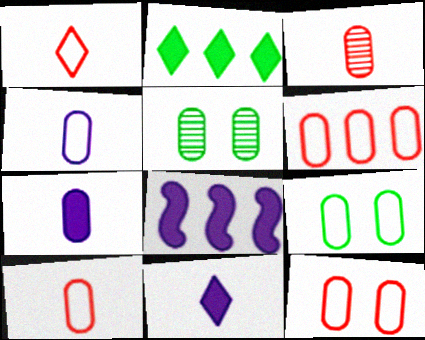[[1, 5, 8], 
[4, 6, 9], 
[5, 6, 7], 
[6, 10, 12]]